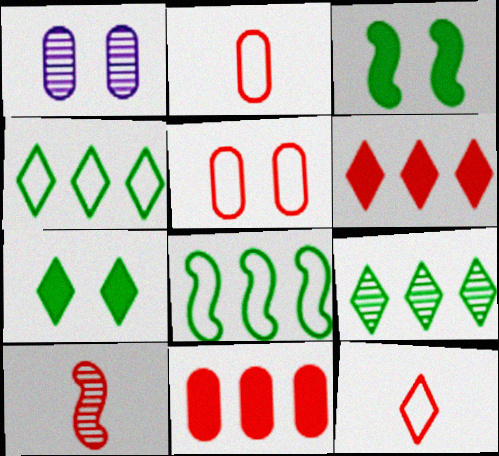[[1, 9, 10], 
[5, 6, 10]]